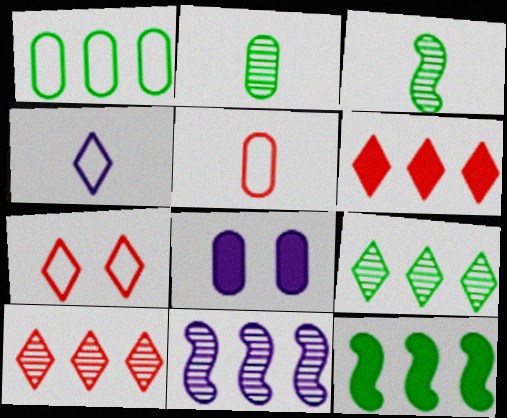[[1, 6, 11], 
[1, 9, 12], 
[4, 8, 11]]